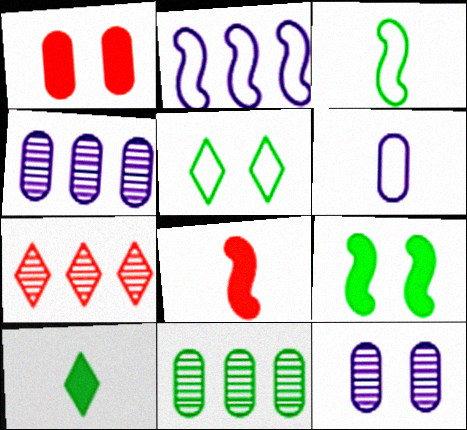[[1, 6, 11], 
[4, 5, 8], 
[6, 7, 9]]